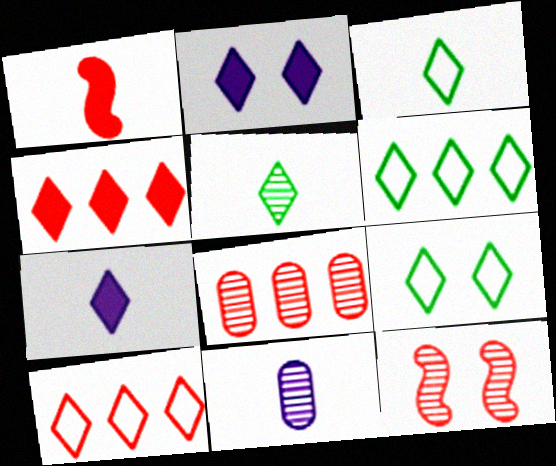[[1, 3, 11], 
[2, 5, 10], 
[3, 6, 9]]